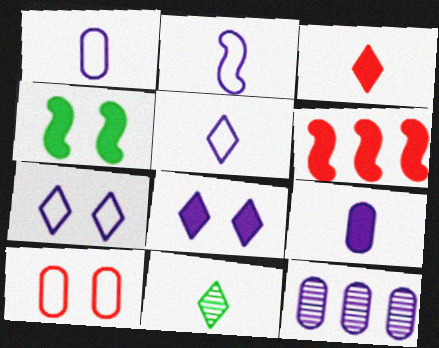[[1, 2, 5], 
[2, 8, 12], 
[3, 5, 11]]